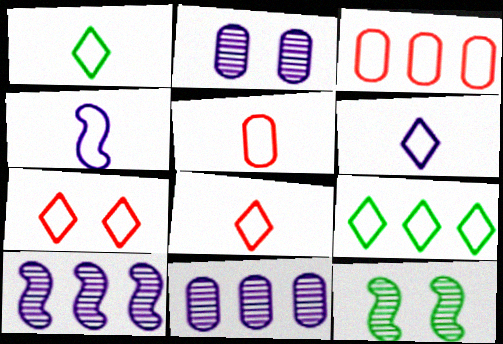[[1, 4, 5], 
[1, 6, 8], 
[6, 7, 9]]